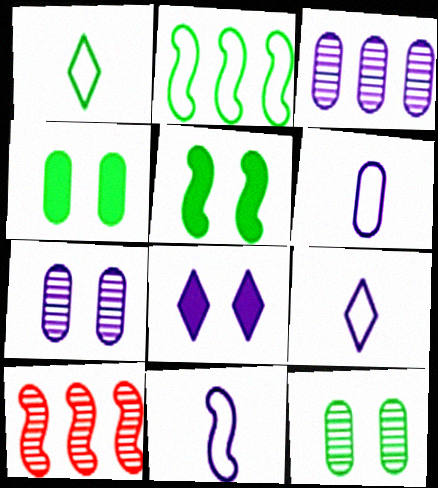[[3, 8, 11], 
[4, 9, 10], 
[5, 10, 11], 
[6, 9, 11]]